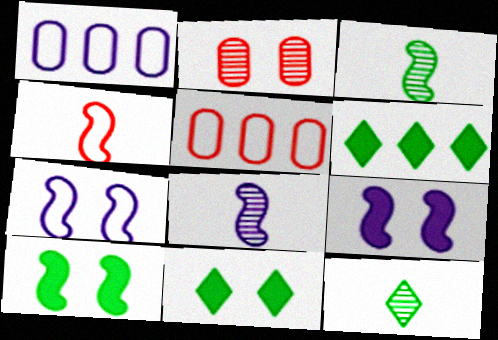[[2, 7, 11], 
[5, 8, 11], 
[5, 9, 12]]